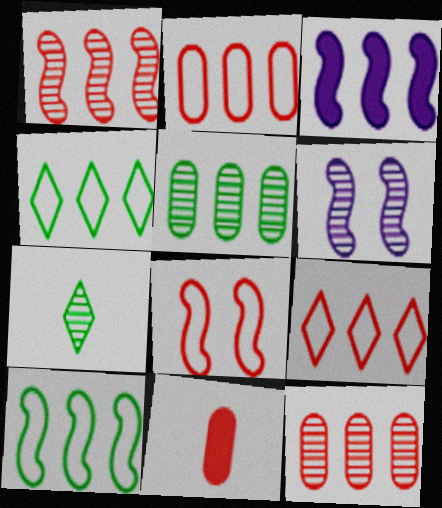[[1, 3, 10], 
[3, 4, 12], 
[3, 5, 9], 
[4, 6, 11], 
[6, 7, 12]]